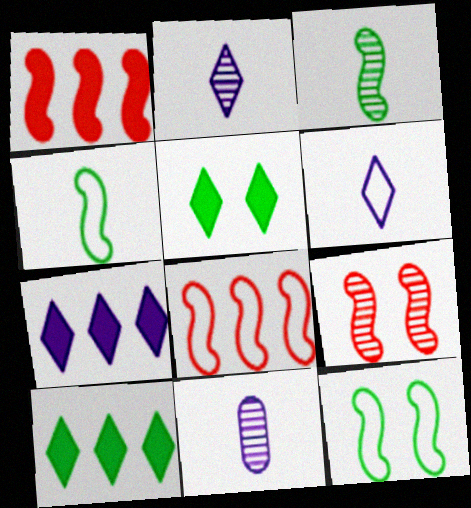[[5, 8, 11]]